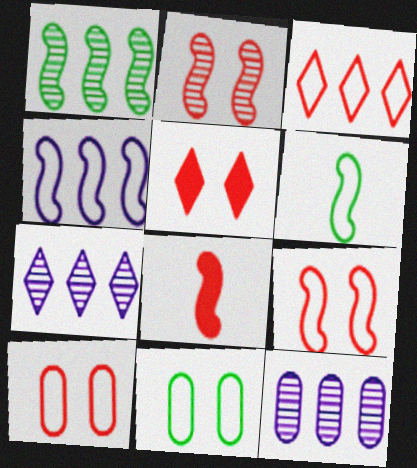[[2, 5, 10], 
[4, 6, 9], 
[5, 6, 12], 
[7, 8, 11]]